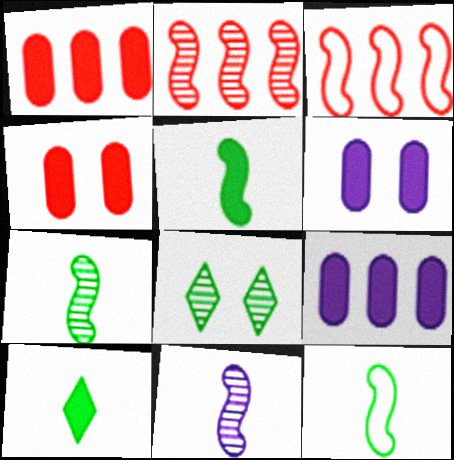[[5, 7, 12]]